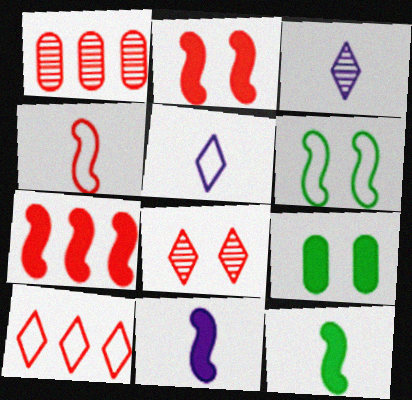[[1, 7, 10]]